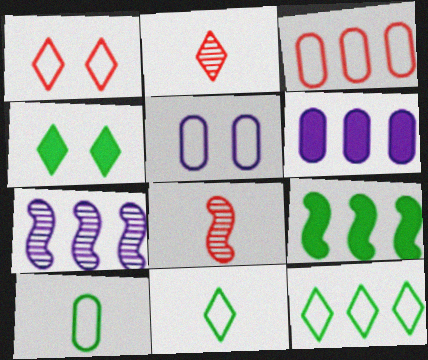[[2, 5, 9], 
[3, 5, 10]]